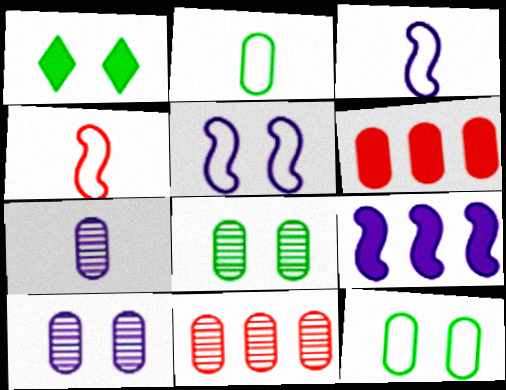[[1, 3, 11], 
[2, 6, 10], 
[6, 7, 12], 
[7, 8, 11]]